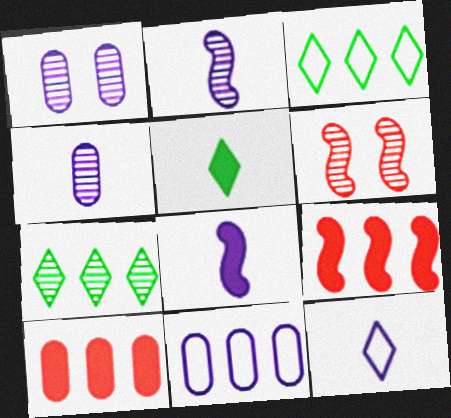[[4, 6, 7], 
[4, 8, 12], 
[5, 6, 11], 
[7, 9, 11]]